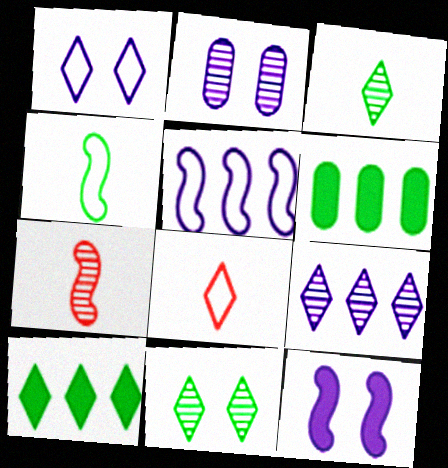[[1, 2, 12], 
[1, 6, 7], 
[4, 6, 11]]